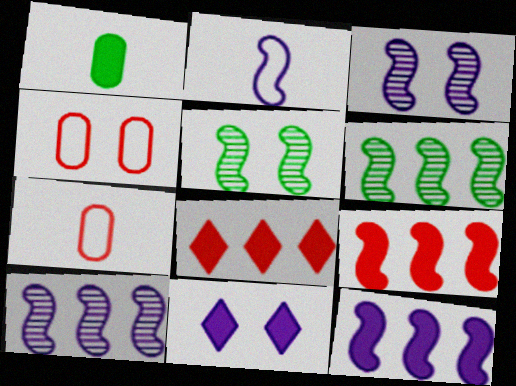[[1, 9, 11], 
[2, 3, 12], 
[2, 5, 9], 
[4, 5, 11], 
[6, 7, 11]]